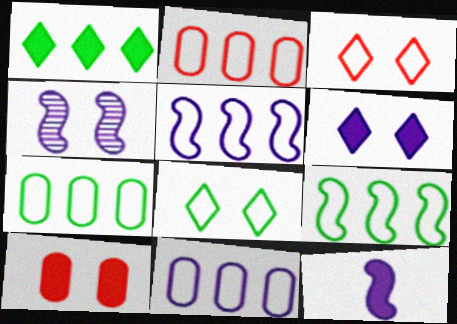[[1, 10, 12], 
[2, 7, 11], 
[4, 5, 12], 
[4, 8, 10]]